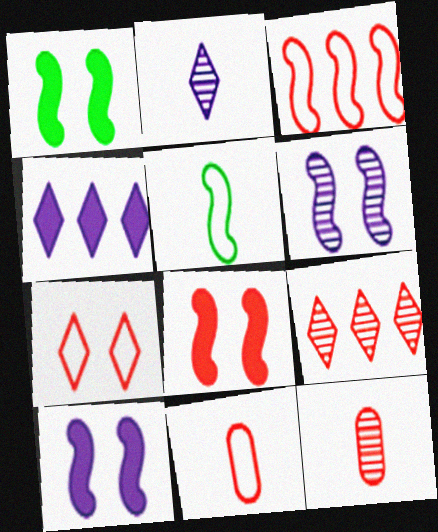[[1, 8, 10], 
[3, 7, 11], 
[8, 9, 11]]